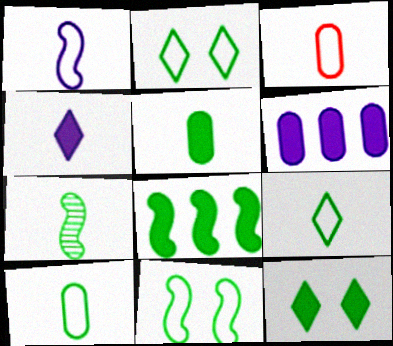[[1, 3, 9], 
[3, 4, 7], 
[5, 7, 9], 
[5, 8, 12], 
[7, 8, 11]]